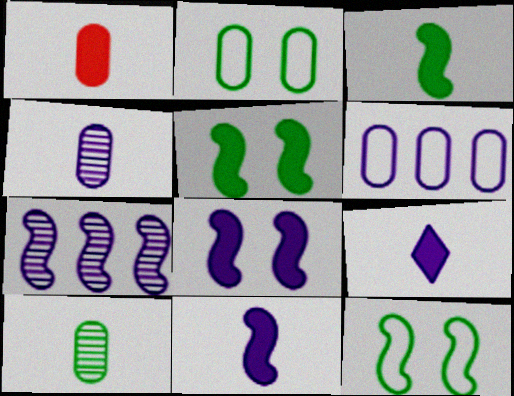[[1, 3, 9]]